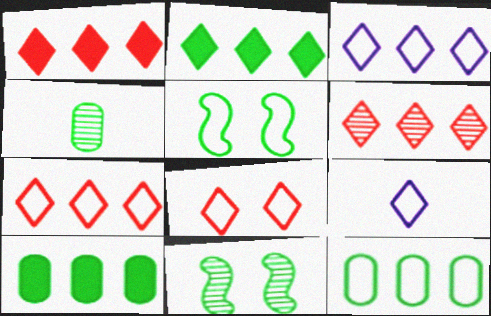[[1, 6, 7], 
[2, 3, 6], 
[2, 4, 5]]